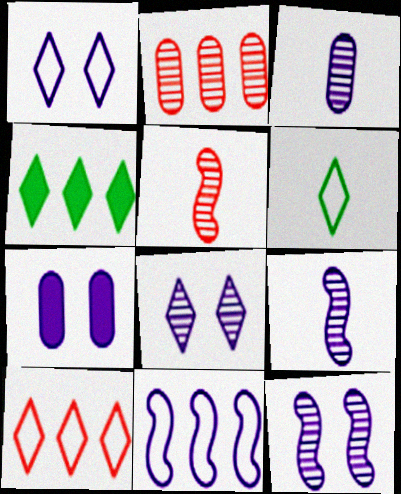[[1, 6, 10], 
[1, 7, 12], 
[2, 4, 11]]